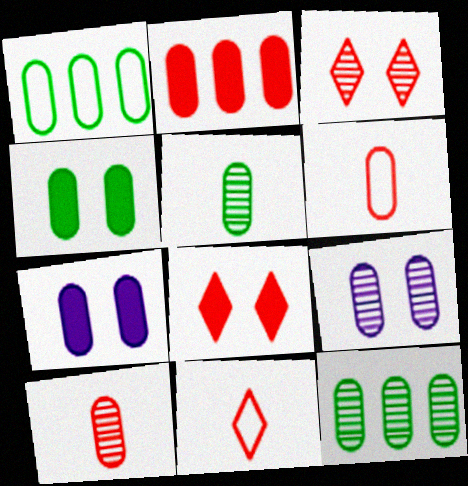[[1, 4, 5], 
[1, 7, 10], 
[6, 7, 12], 
[9, 10, 12]]